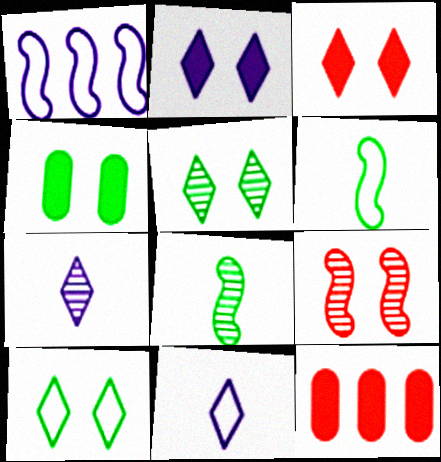[]